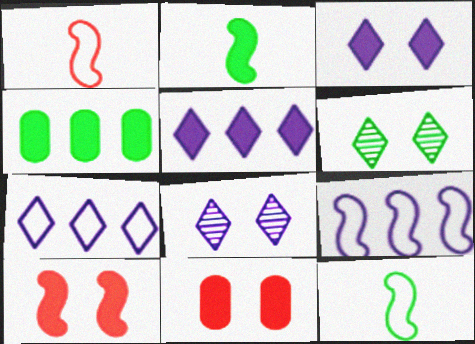[[1, 4, 8], 
[2, 5, 11], 
[4, 6, 12]]